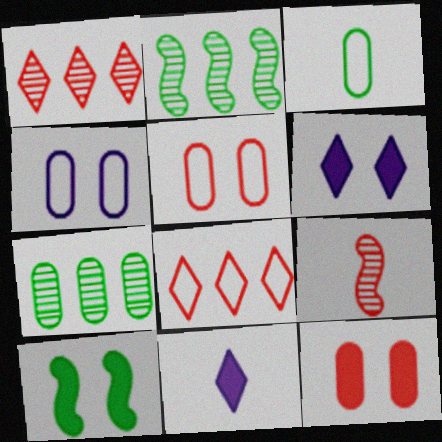[[2, 5, 11], 
[3, 9, 11], 
[6, 10, 12], 
[8, 9, 12]]